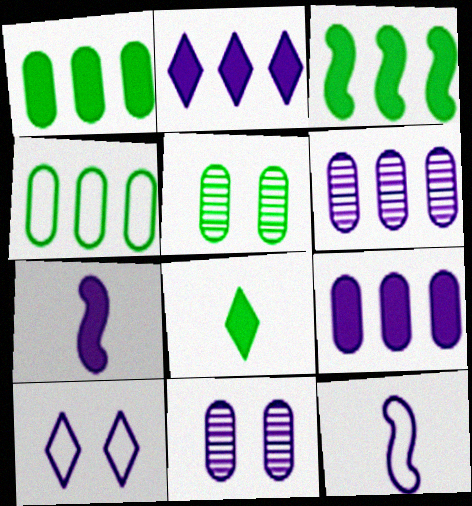[[2, 11, 12], 
[6, 7, 10]]